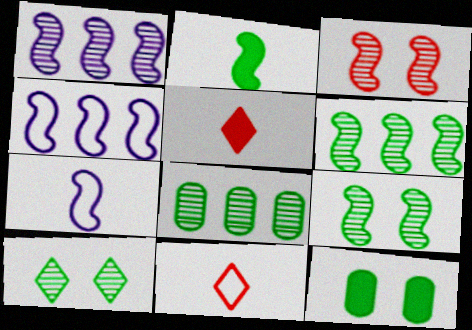[[1, 11, 12], 
[2, 3, 4]]